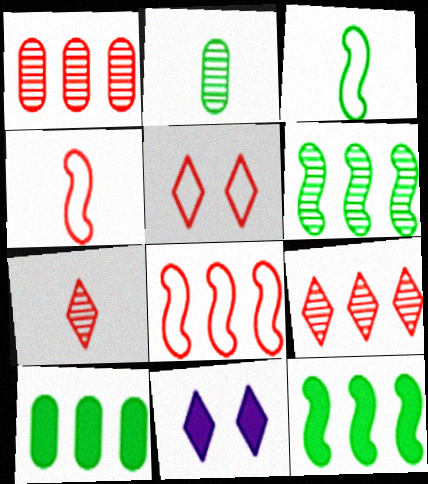[[1, 3, 11], 
[2, 8, 11]]